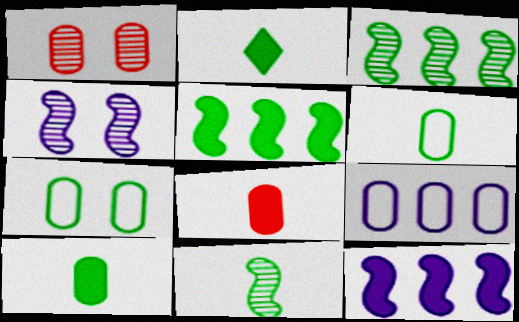[[1, 9, 10], 
[2, 3, 7], 
[2, 6, 11]]